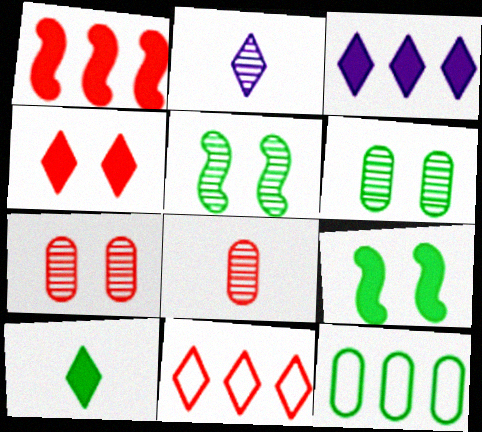[[3, 4, 10], 
[5, 10, 12]]